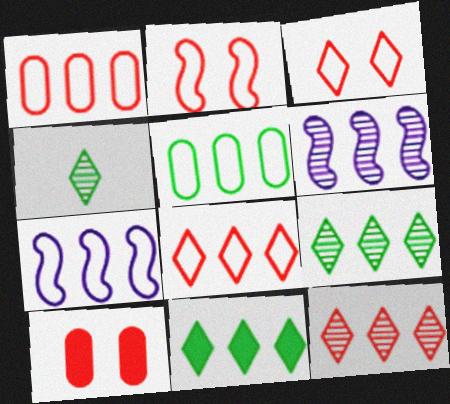[[1, 6, 11], 
[4, 7, 10], 
[5, 7, 8]]